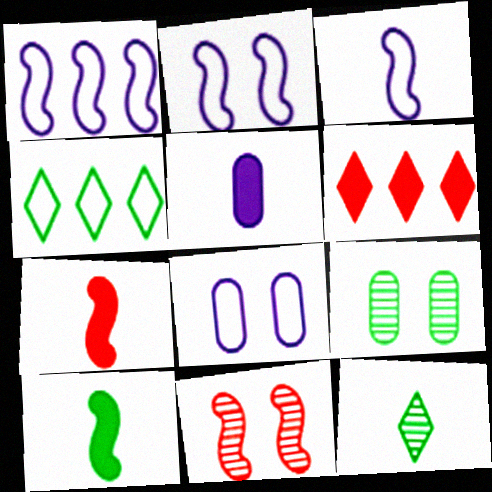[[1, 2, 3], 
[1, 10, 11], 
[3, 6, 9], 
[4, 5, 11], 
[4, 9, 10]]